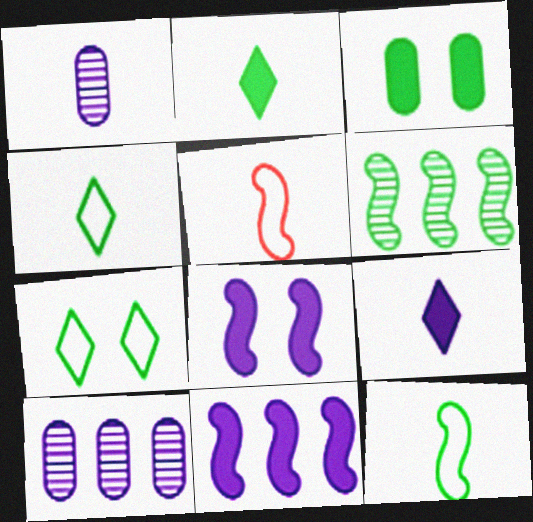[[1, 2, 5], 
[3, 4, 6], 
[5, 6, 8]]